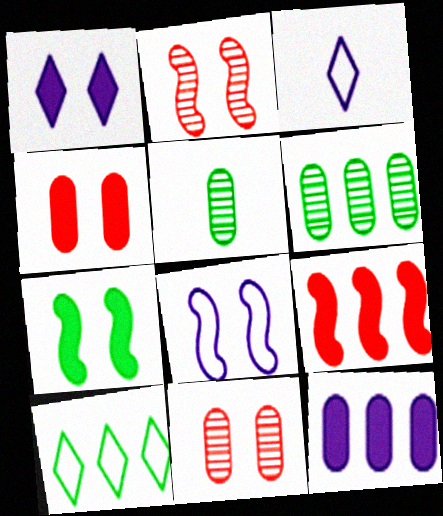[[1, 4, 7], 
[2, 7, 8], 
[5, 7, 10]]